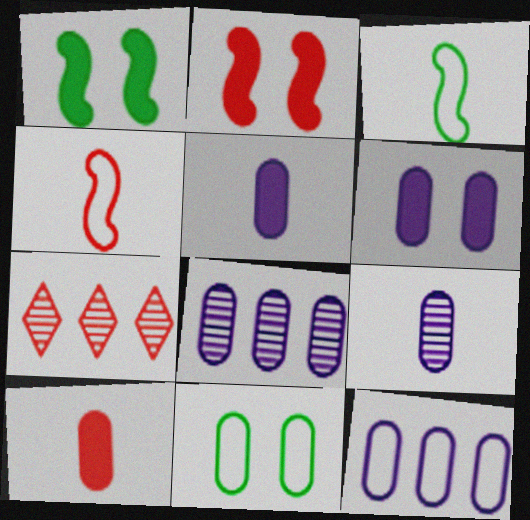[[3, 6, 7], 
[6, 9, 12], 
[8, 10, 11]]